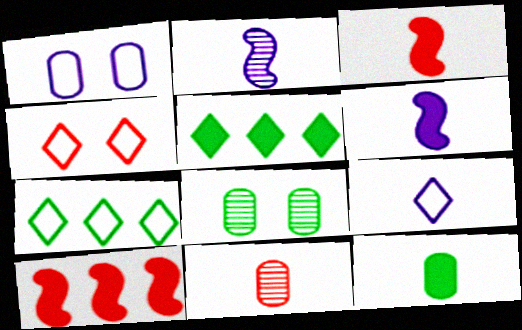[[4, 7, 9], 
[4, 10, 11], 
[8, 9, 10]]